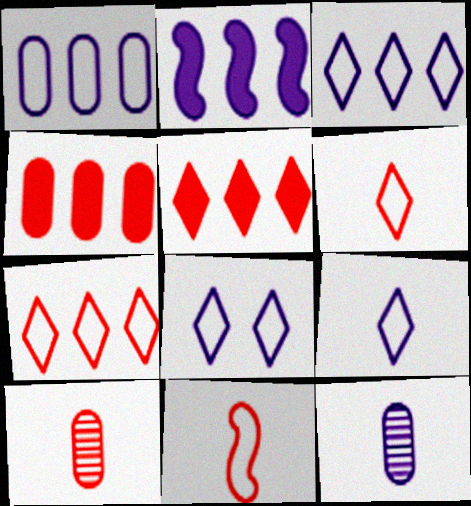[[2, 8, 12], 
[3, 8, 9]]